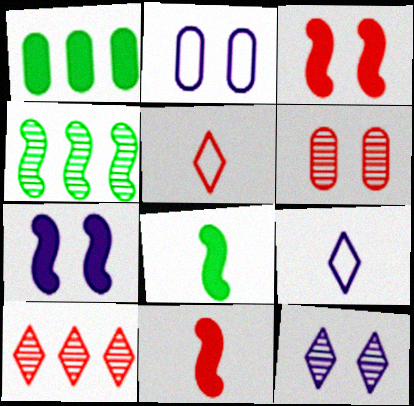[[2, 7, 12], 
[2, 8, 10]]